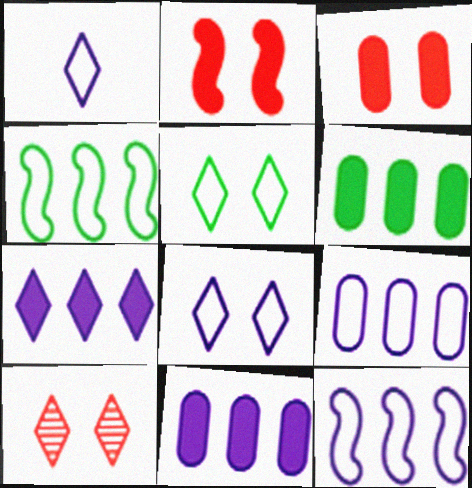[]